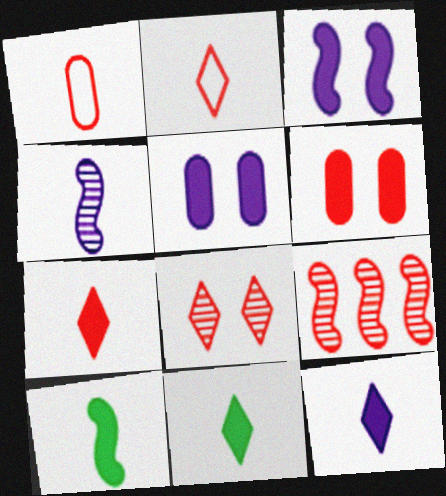[[1, 4, 11], 
[2, 6, 9], 
[7, 11, 12]]